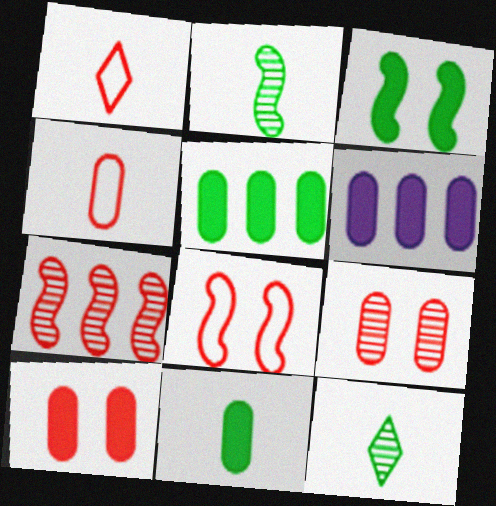[[1, 7, 10], 
[6, 8, 12], 
[6, 10, 11]]